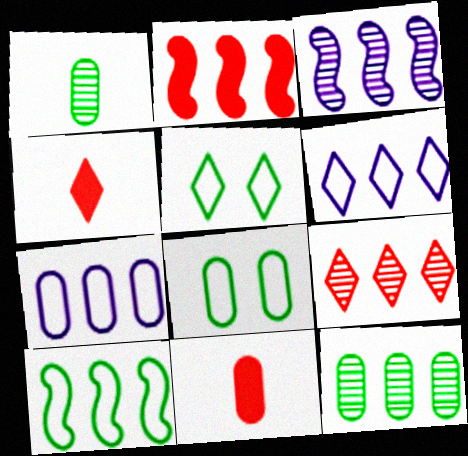[[2, 3, 10], 
[2, 6, 12], 
[3, 4, 8], 
[3, 5, 11], 
[3, 9, 12]]